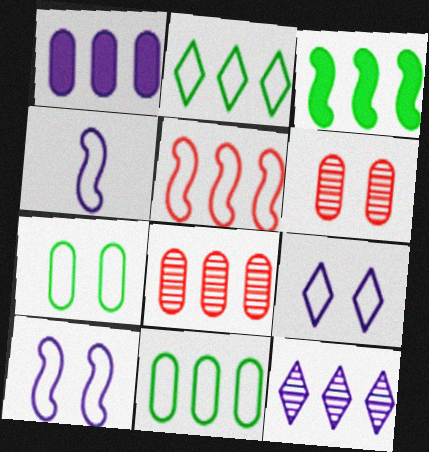[[1, 8, 11]]